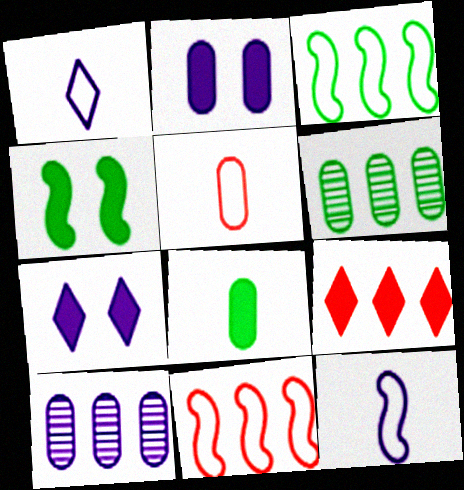[[2, 5, 6], 
[3, 9, 10], 
[7, 10, 12]]